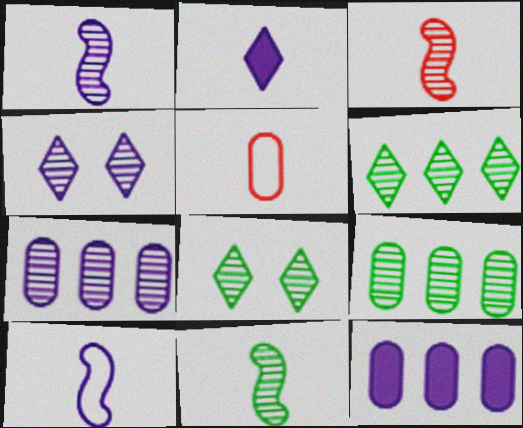[[1, 3, 11], 
[1, 4, 7], 
[2, 5, 11], 
[3, 4, 9], 
[3, 7, 8], 
[4, 10, 12], 
[8, 9, 11]]